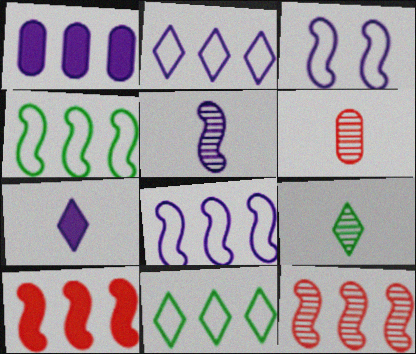[[1, 11, 12], 
[5, 6, 9]]